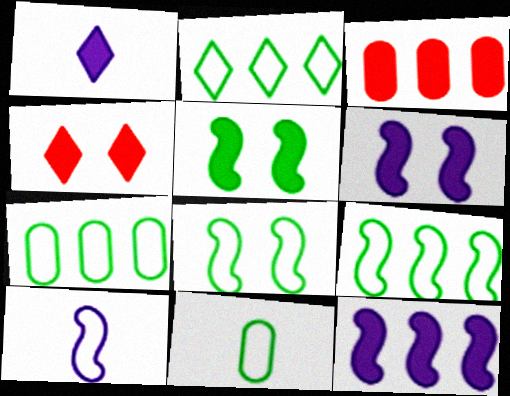[[1, 3, 5], 
[2, 7, 9], 
[2, 8, 11]]